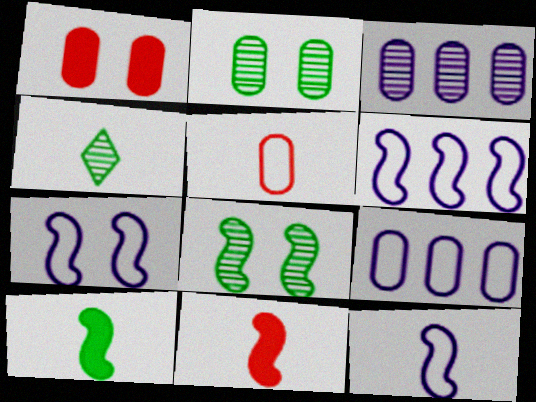[[1, 4, 6], 
[6, 7, 12], 
[6, 8, 11]]